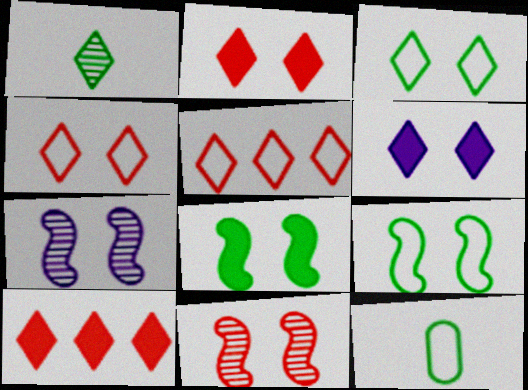[[1, 5, 6], 
[7, 10, 12]]